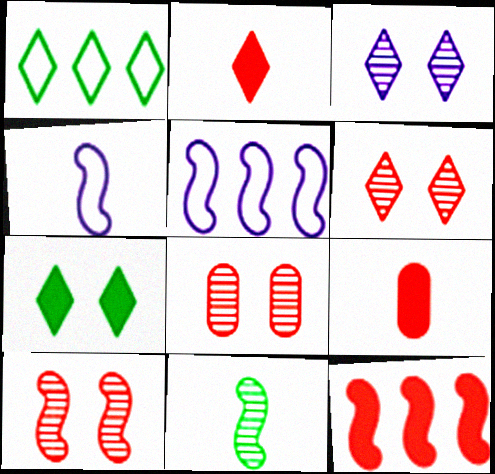[[1, 2, 3], 
[6, 8, 10]]